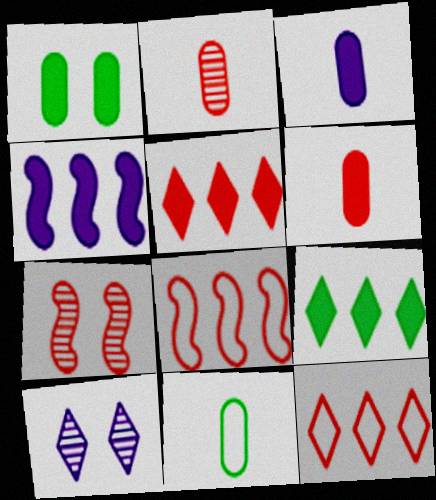[[2, 3, 11], 
[6, 7, 12]]